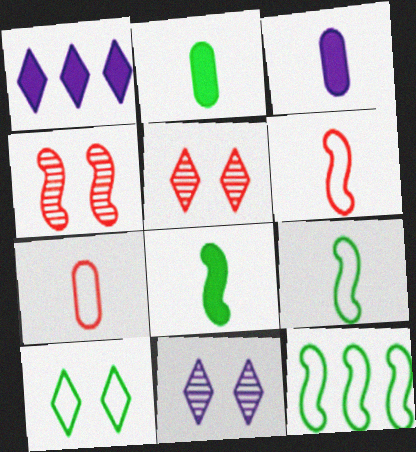[[3, 5, 12]]